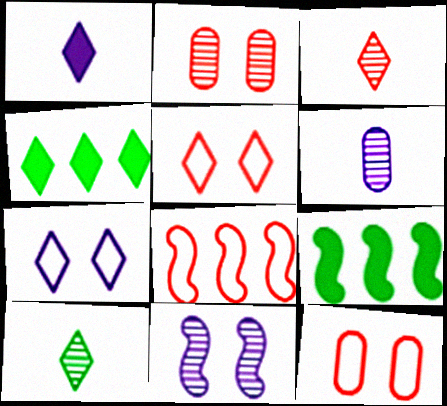[[3, 4, 7], 
[5, 6, 9]]